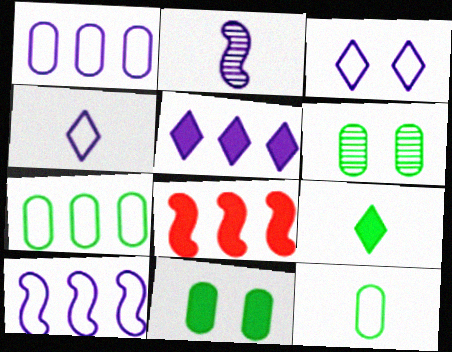[[4, 6, 8]]